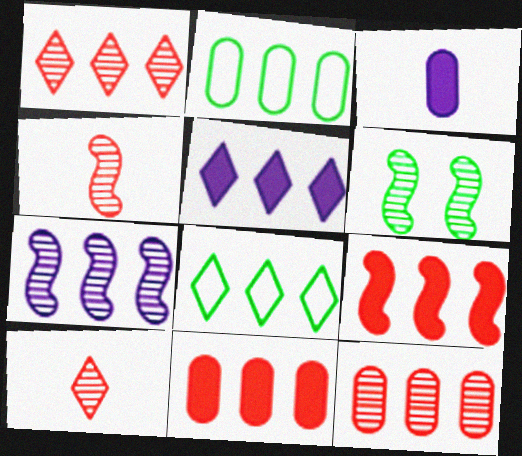[[1, 5, 8], 
[4, 6, 7], 
[7, 8, 11]]